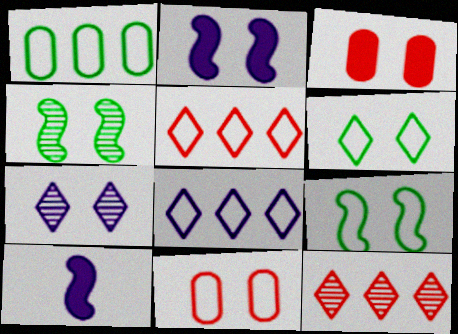[[3, 7, 9]]